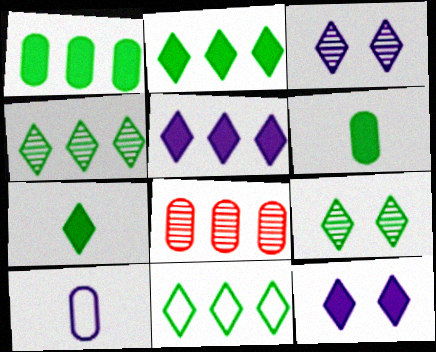[[2, 4, 11], 
[7, 9, 11]]